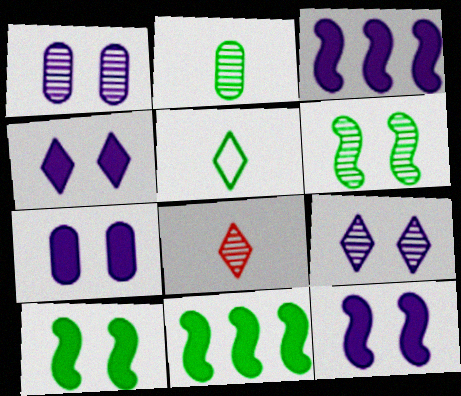[[4, 7, 12]]